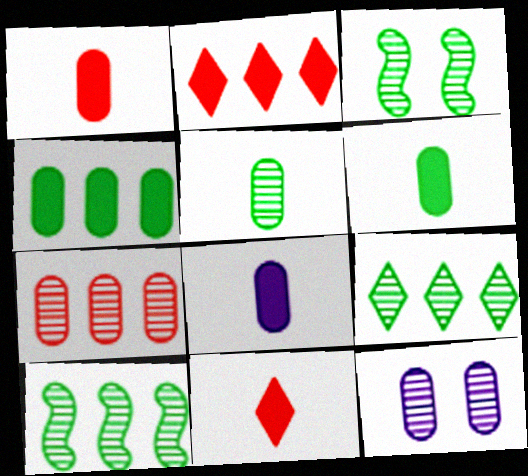[[1, 6, 8], 
[3, 5, 9], 
[5, 7, 12]]